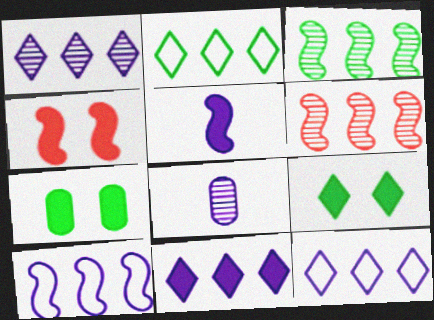[[1, 11, 12], 
[2, 4, 8]]